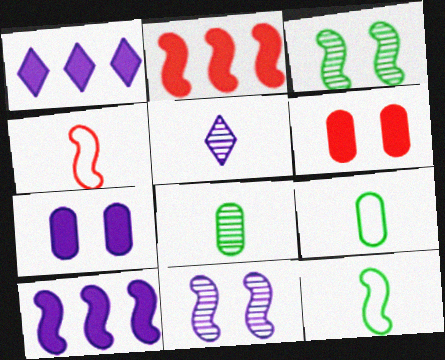[[2, 11, 12], 
[3, 4, 10]]